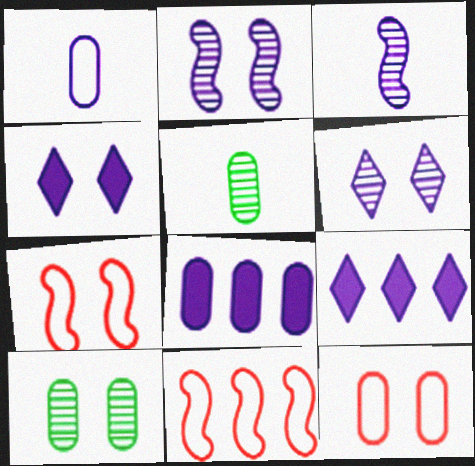[[1, 2, 9], 
[4, 5, 11], 
[4, 7, 10], 
[5, 7, 9], 
[5, 8, 12]]